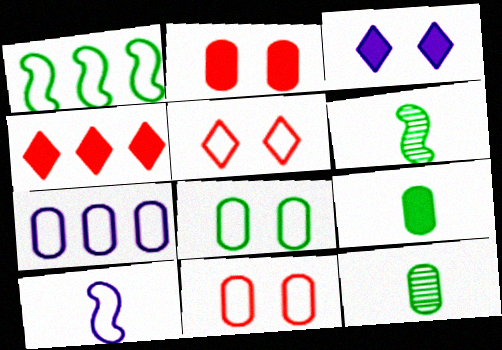[[2, 7, 12]]